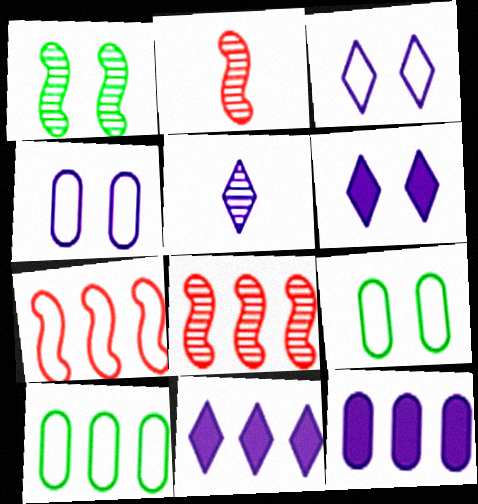[[2, 6, 10], 
[2, 9, 11], 
[3, 5, 11], 
[8, 10, 11]]